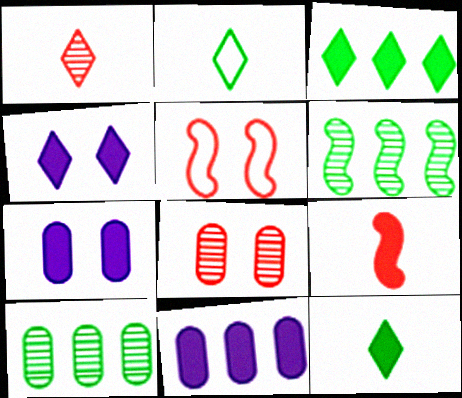[[3, 7, 9]]